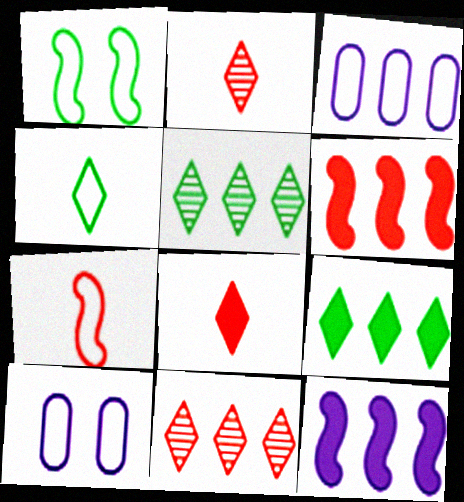[[3, 5, 6]]